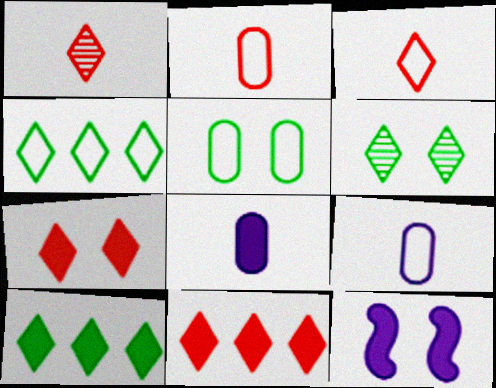[]